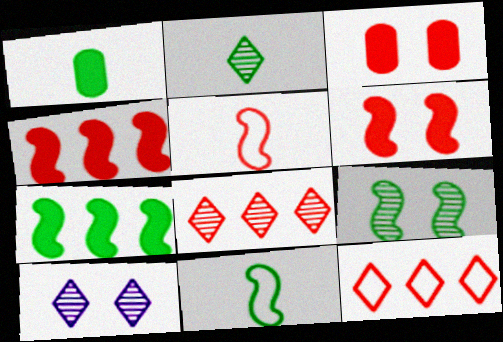[[1, 2, 11], 
[2, 8, 10], 
[3, 5, 8], 
[7, 9, 11]]